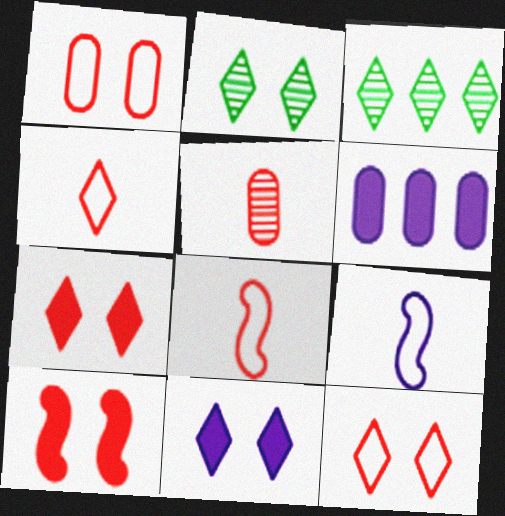[[2, 6, 8], 
[2, 11, 12], 
[3, 4, 11]]